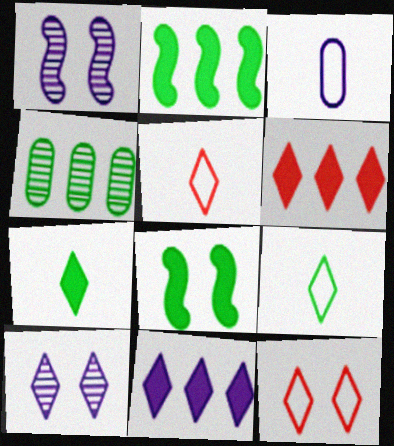[[1, 3, 11], 
[4, 8, 9], 
[6, 9, 10]]